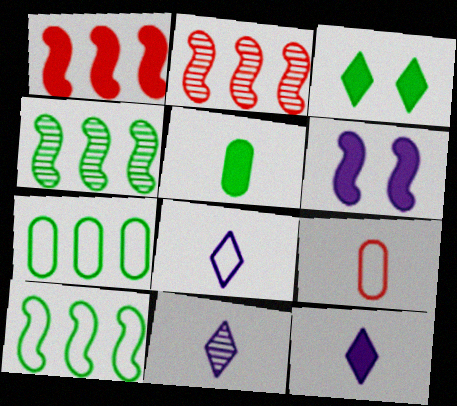[[8, 11, 12]]